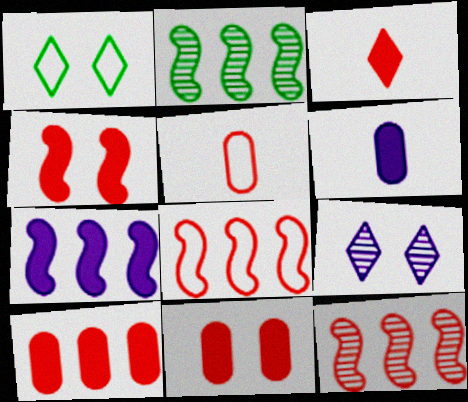[[1, 6, 12], 
[2, 7, 8], 
[3, 4, 10]]